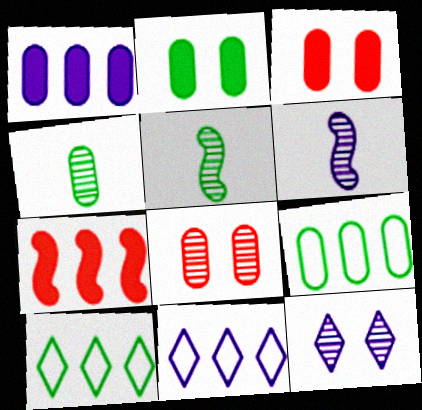[[2, 4, 9], 
[2, 5, 10], 
[3, 5, 11], 
[3, 6, 10]]